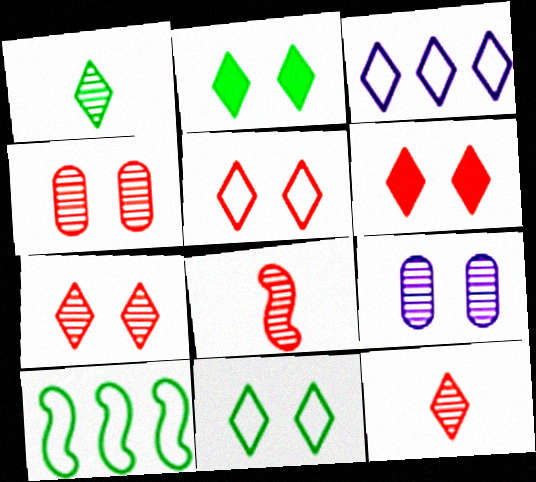[[1, 3, 6], 
[2, 3, 12], 
[5, 6, 7]]